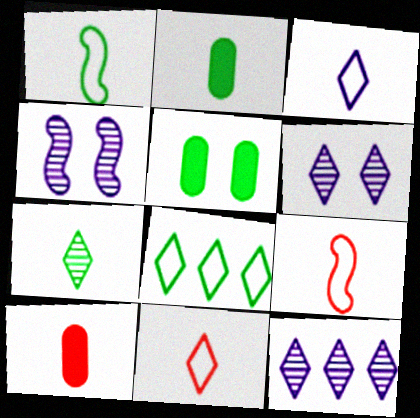[[1, 2, 7], 
[4, 8, 10], 
[5, 9, 12]]